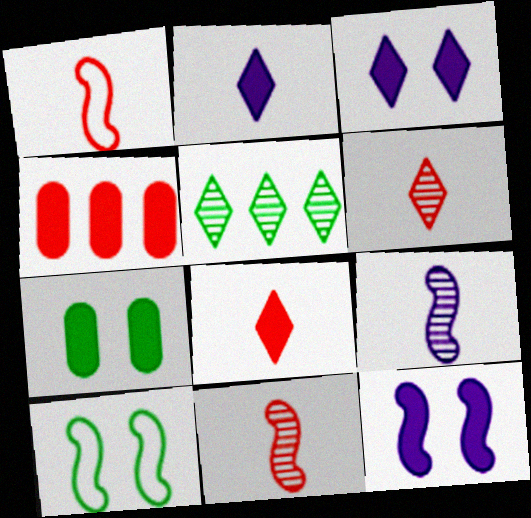[]